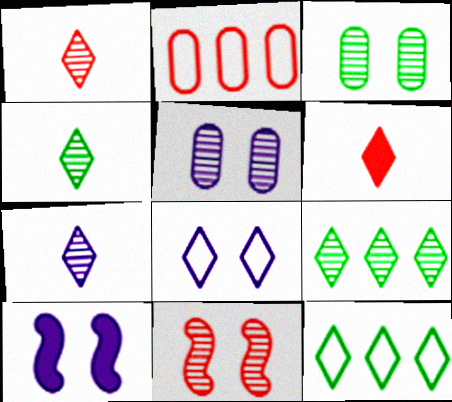[[1, 4, 7], 
[2, 4, 10], 
[2, 6, 11], 
[5, 8, 10], 
[6, 8, 9]]